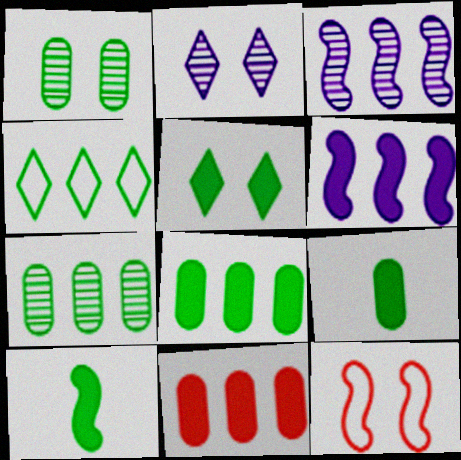[[1, 4, 10], 
[3, 4, 11], 
[3, 10, 12], 
[5, 8, 10]]